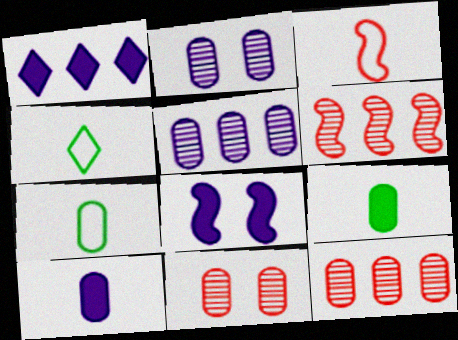[[1, 8, 10], 
[4, 8, 12]]